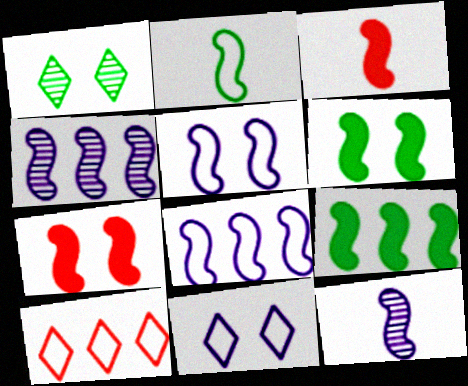[[2, 3, 12], 
[2, 4, 7]]